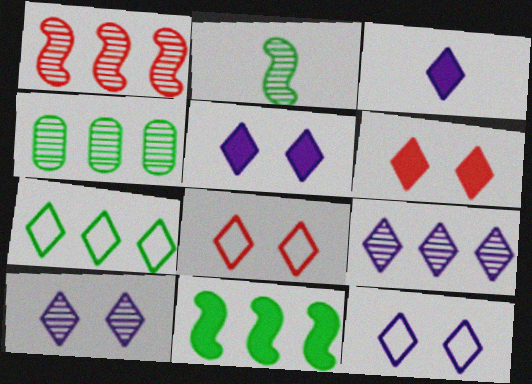[[1, 4, 9], 
[3, 9, 12], 
[4, 7, 11], 
[5, 10, 12]]